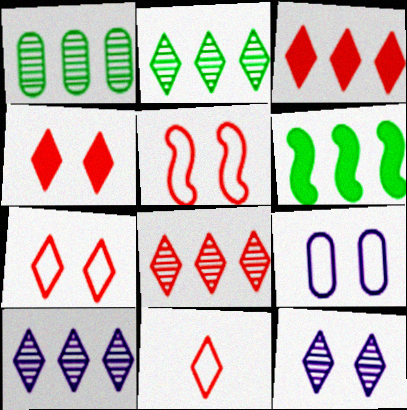[[2, 8, 10], 
[4, 8, 11]]